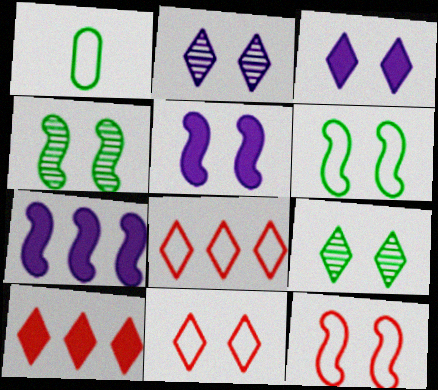[[3, 9, 11], 
[4, 5, 12]]